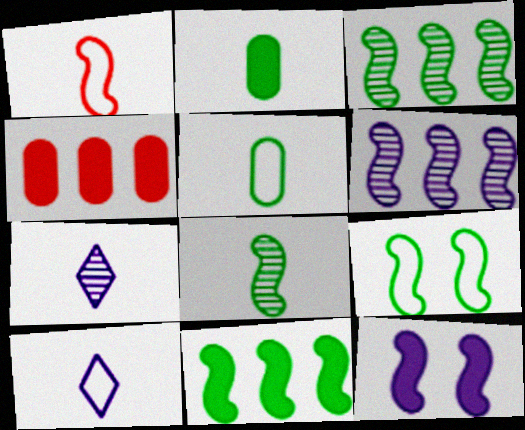[[1, 2, 7], 
[1, 3, 12], 
[1, 5, 10], 
[4, 7, 9], 
[8, 9, 11]]